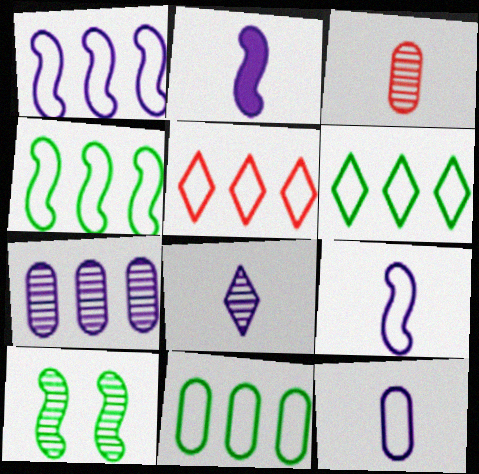[[1, 5, 11], 
[2, 8, 12], 
[4, 6, 11]]